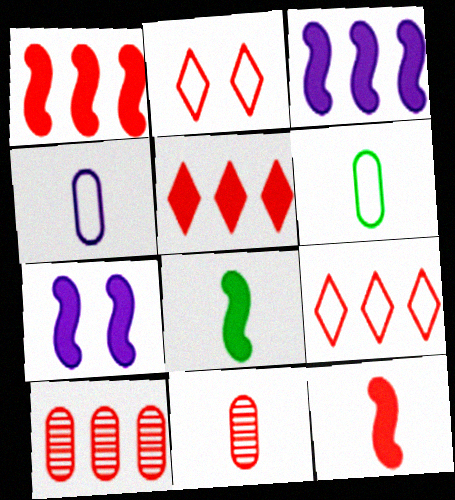[[1, 2, 11], 
[1, 7, 8], 
[1, 9, 10], 
[2, 10, 12]]